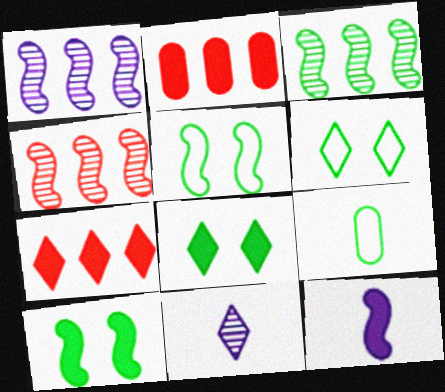[[1, 3, 4], 
[2, 5, 11], 
[2, 8, 12], 
[3, 8, 9], 
[4, 5, 12], 
[6, 7, 11]]